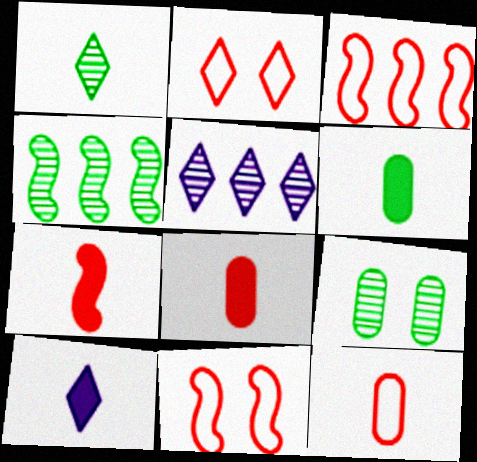[[1, 4, 9], 
[2, 3, 12], 
[3, 9, 10], 
[5, 6, 11], 
[6, 7, 10]]